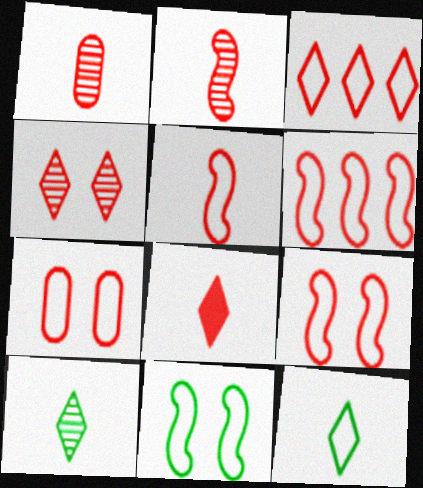[[1, 5, 8], 
[3, 4, 8], 
[3, 5, 7], 
[5, 6, 9]]